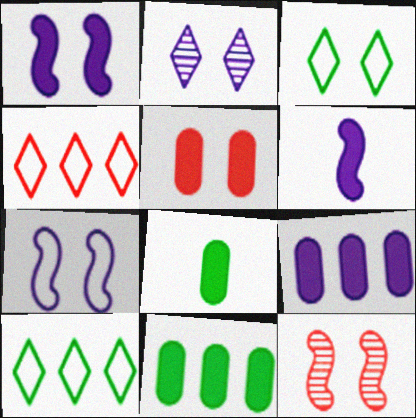[[5, 8, 9]]